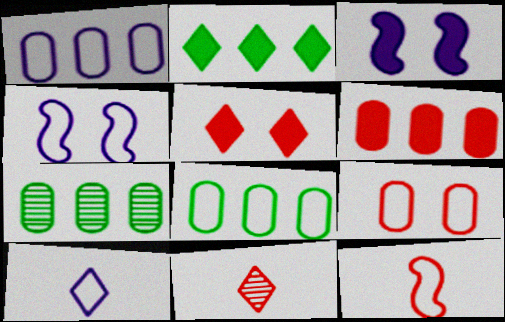[[1, 4, 10], 
[1, 6, 7], 
[3, 8, 11]]